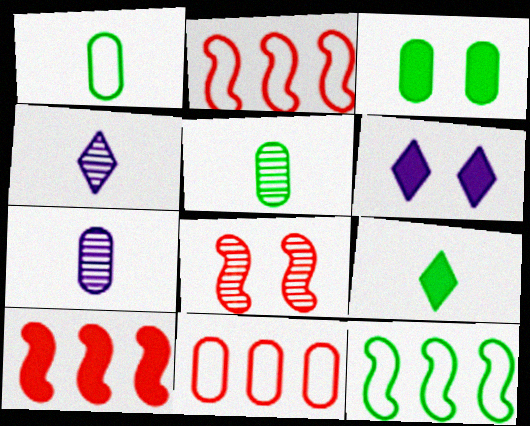[[2, 3, 4], 
[2, 5, 6], 
[3, 7, 11]]